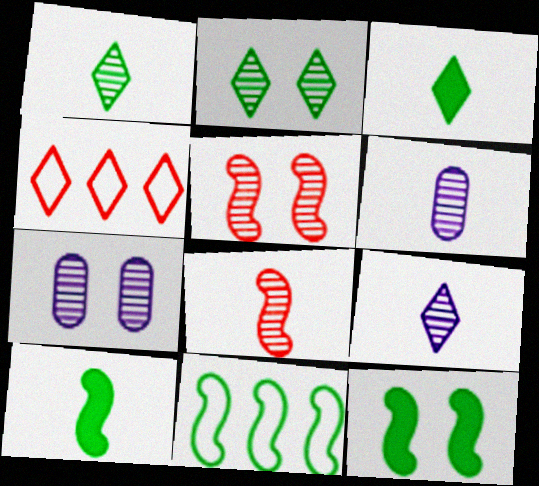[[1, 6, 8], 
[2, 5, 7], 
[4, 6, 12], 
[4, 7, 10]]